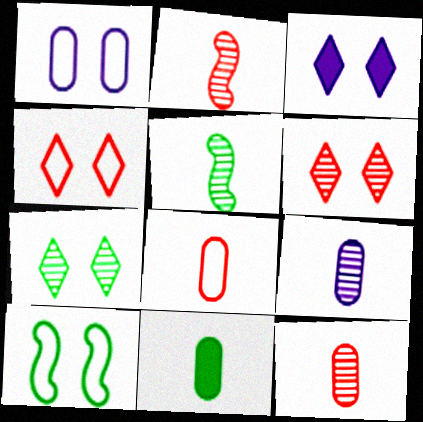[[1, 4, 10], 
[3, 4, 7], 
[8, 9, 11]]